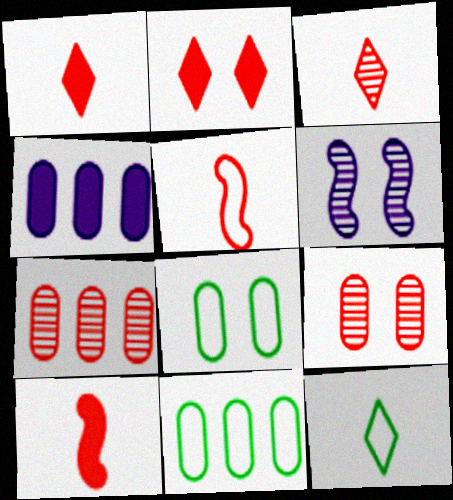[[1, 6, 11], 
[2, 5, 7], 
[2, 6, 8], 
[4, 7, 11]]